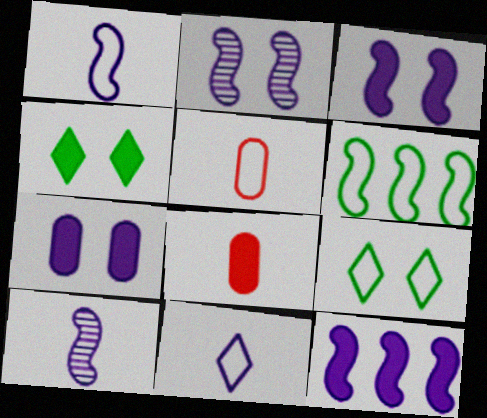[[1, 2, 12], 
[4, 8, 12]]